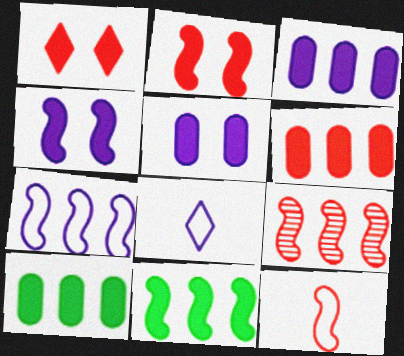[[2, 9, 12], 
[3, 6, 10], 
[7, 9, 11]]